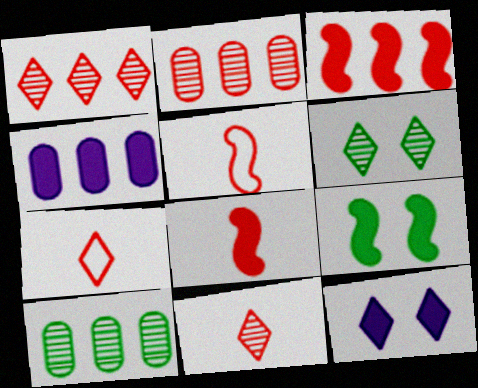[[4, 5, 6], 
[5, 10, 12]]